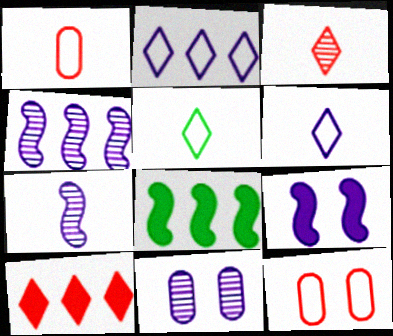[]